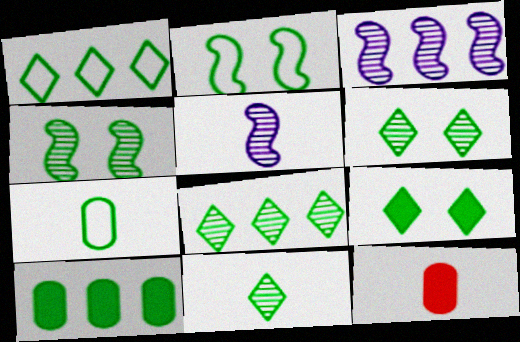[[1, 2, 7], 
[1, 9, 11], 
[2, 10, 11], 
[6, 8, 11]]